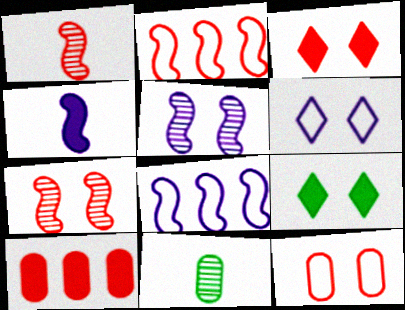[[3, 7, 12], 
[3, 8, 11], 
[4, 5, 8], 
[4, 9, 10], 
[5, 9, 12]]